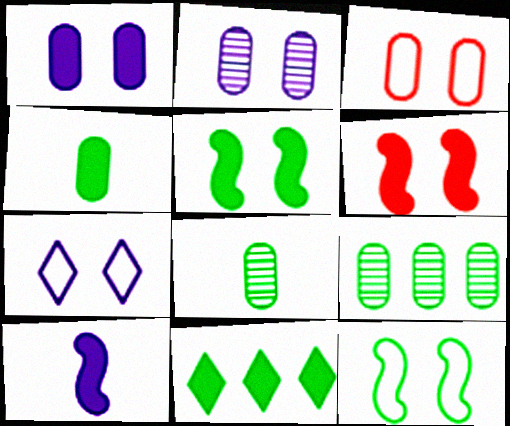[[3, 7, 12], 
[4, 5, 11], 
[8, 11, 12]]